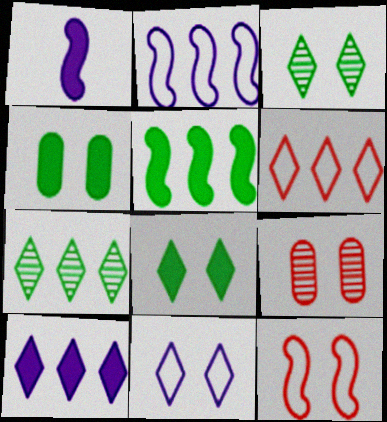[[6, 7, 10]]